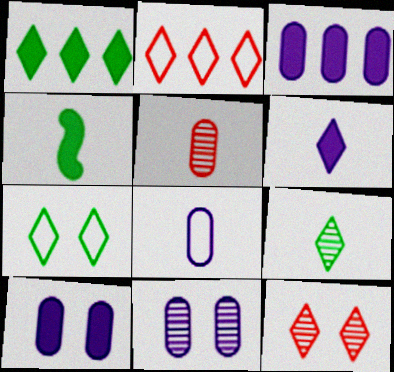[[1, 7, 9], 
[2, 4, 11], 
[3, 8, 11]]